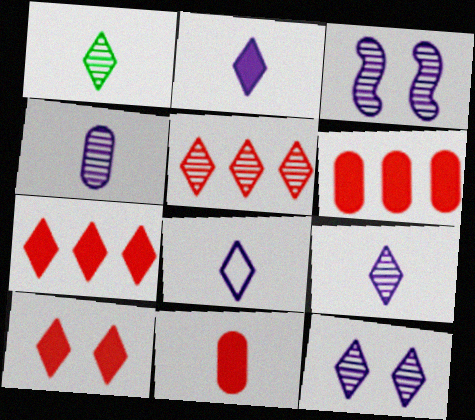[[1, 5, 12], 
[2, 8, 9]]